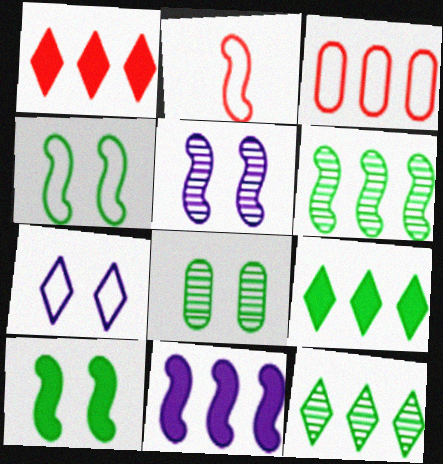[[3, 11, 12]]